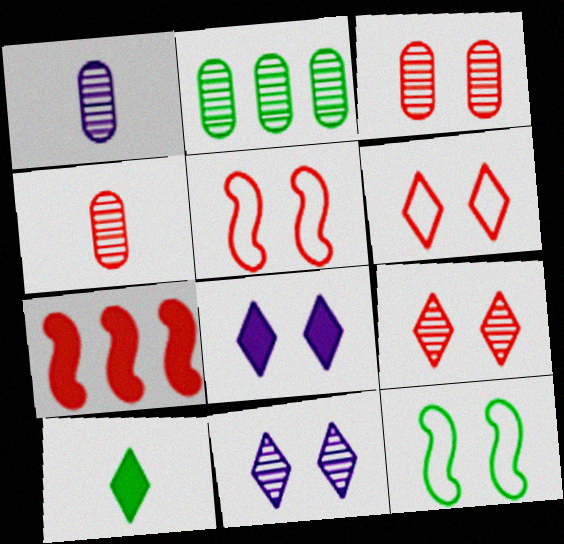[[1, 2, 3], 
[2, 10, 12], 
[3, 8, 12], 
[4, 6, 7]]